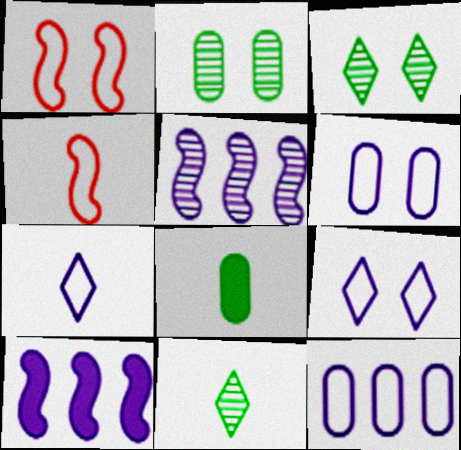[]